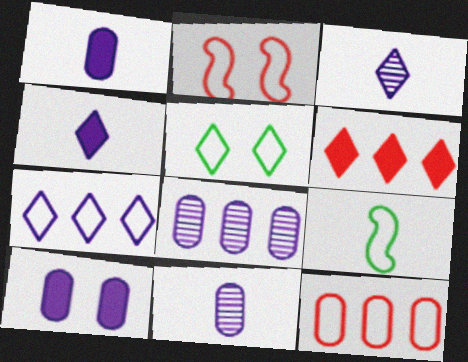[[3, 5, 6]]